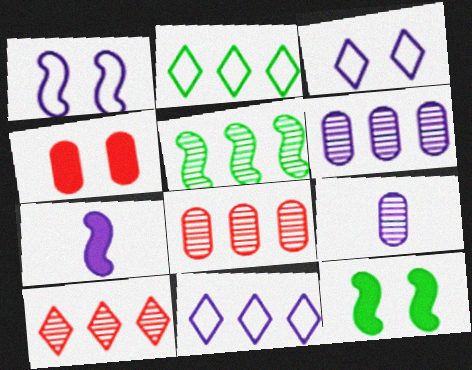[[3, 6, 7], 
[5, 6, 10]]